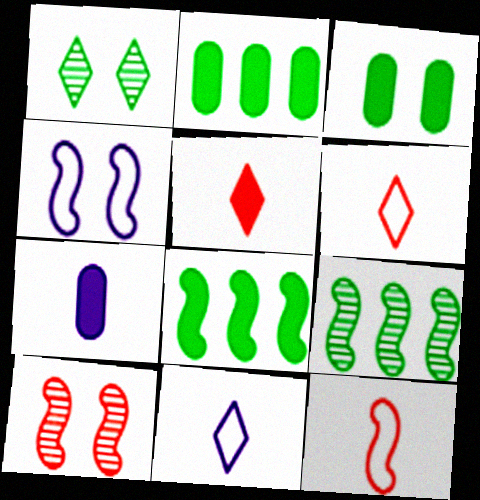[[2, 10, 11]]